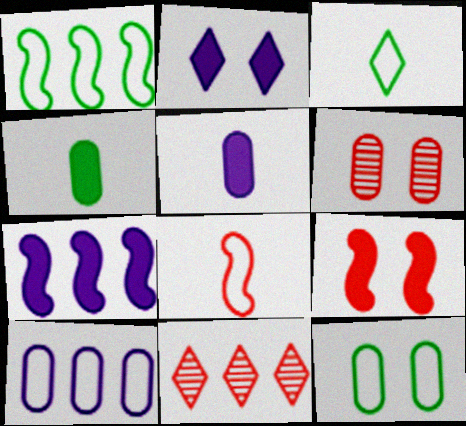[[1, 3, 12], 
[2, 3, 11], 
[2, 5, 7], 
[3, 6, 7], 
[4, 6, 10]]